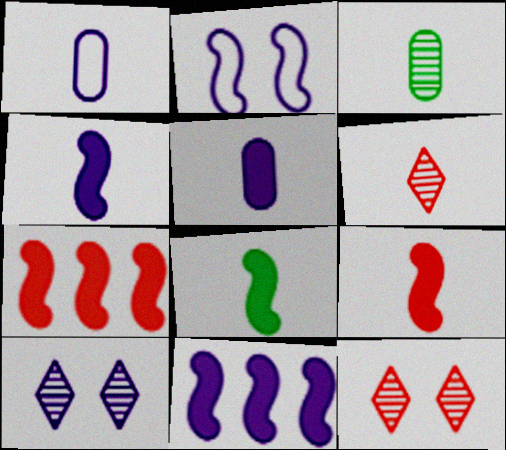[[1, 6, 8], 
[1, 10, 11], 
[4, 8, 9]]